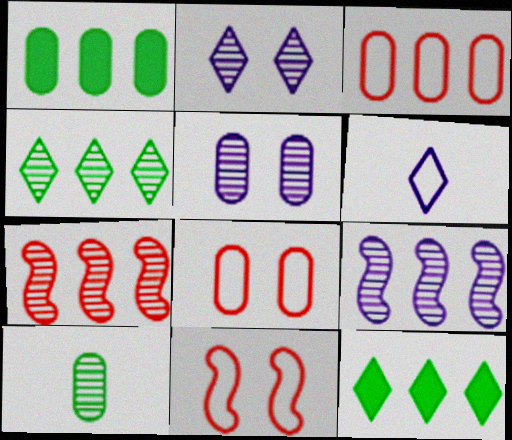[[2, 7, 10], 
[3, 9, 12]]